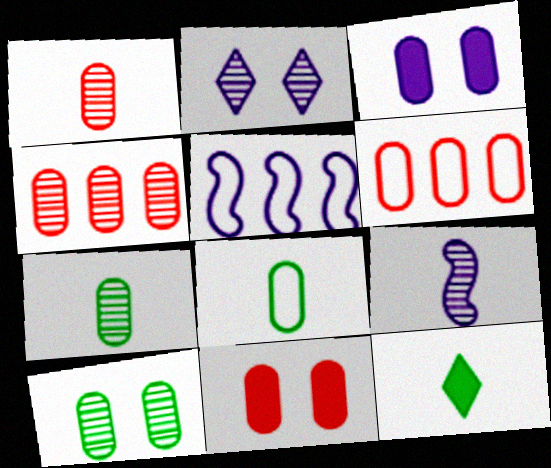[[1, 6, 11], 
[3, 4, 8], 
[3, 6, 7]]